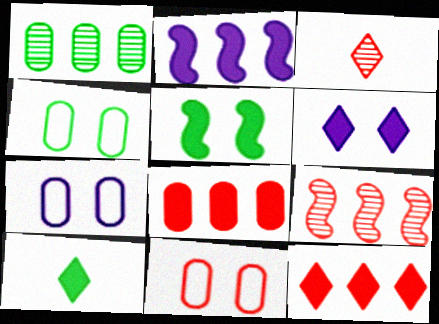[[2, 3, 4], 
[4, 7, 11], 
[6, 10, 12], 
[7, 9, 10]]